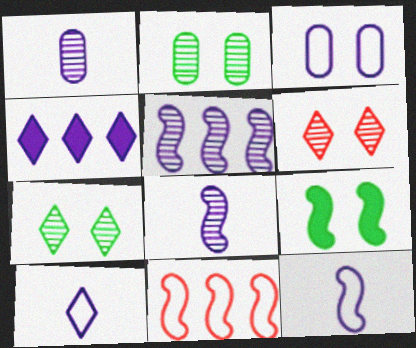[[3, 4, 8], 
[3, 6, 9], 
[8, 9, 11]]